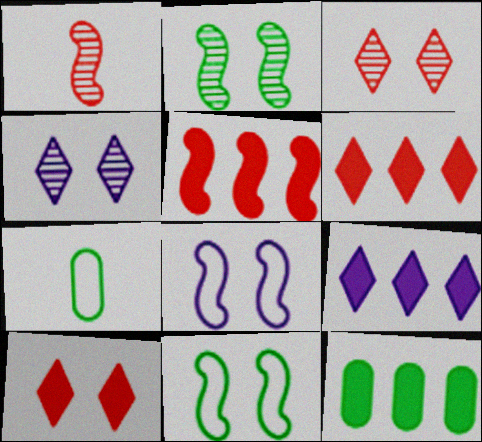[[4, 5, 7], 
[5, 9, 12]]